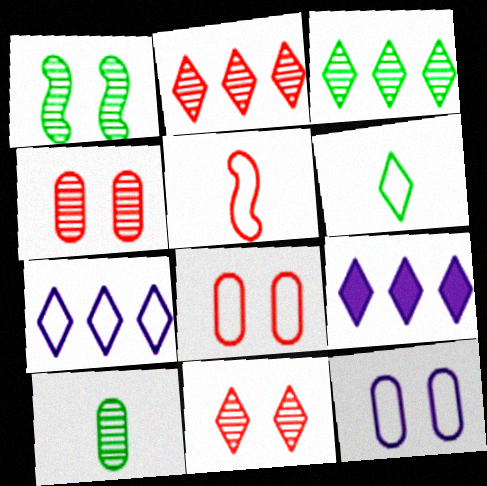[[1, 3, 10], 
[6, 9, 11]]